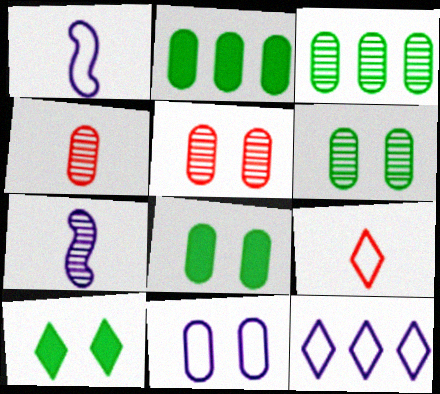[[1, 11, 12], 
[2, 4, 11], 
[5, 8, 11]]